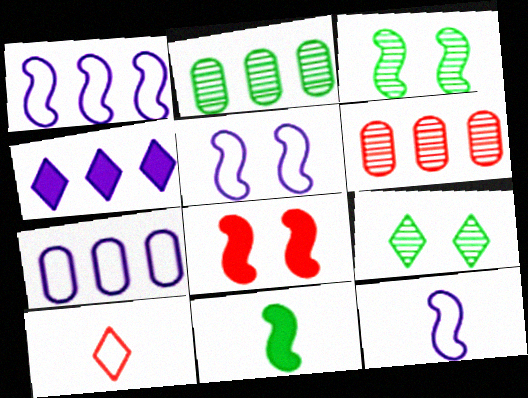[[1, 5, 12], 
[3, 5, 8], 
[4, 9, 10], 
[6, 8, 10]]